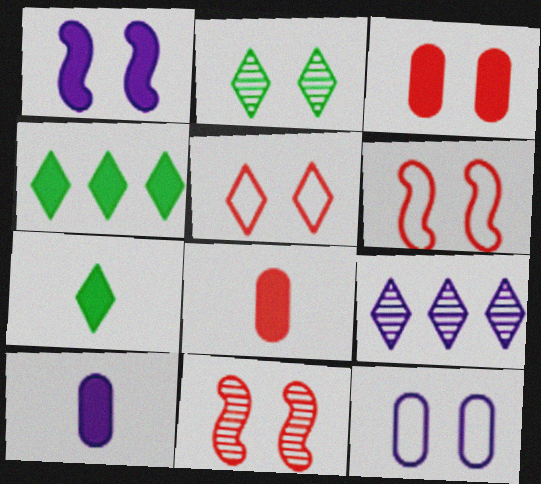[[1, 4, 8], 
[3, 5, 11], 
[5, 7, 9]]